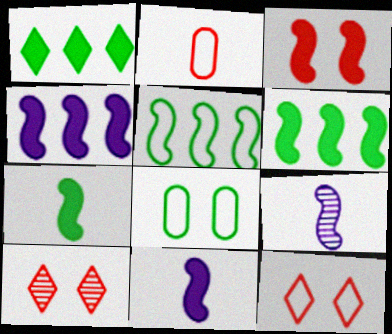[[3, 4, 7], 
[3, 5, 9], 
[3, 6, 11]]